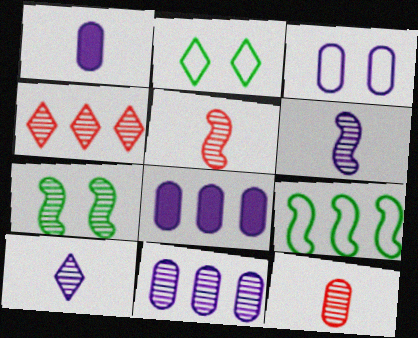[[1, 3, 11], 
[2, 5, 8], 
[4, 8, 9]]